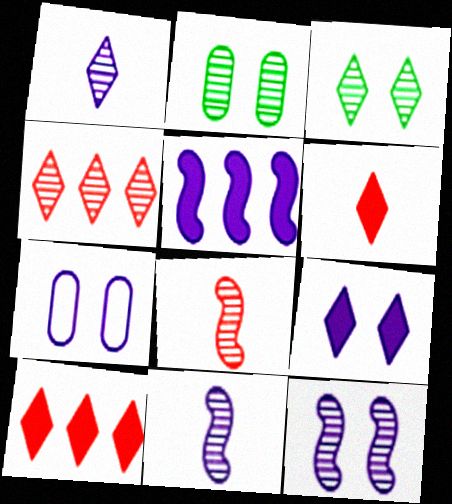[[1, 3, 4], 
[1, 5, 7], 
[2, 4, 11], 
[7, 9, 12]]